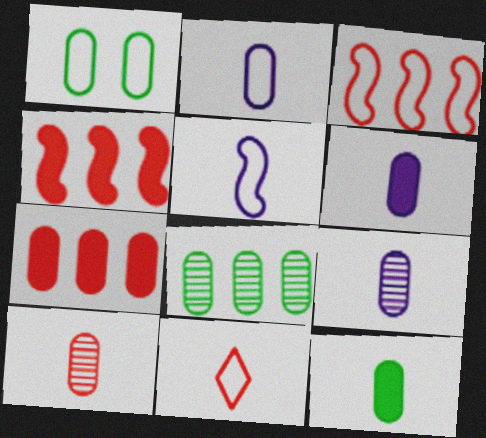[[1, 7, 9], 
[1, 8, 12], 
[2, 6, 9], 
[2, 10, 12]]